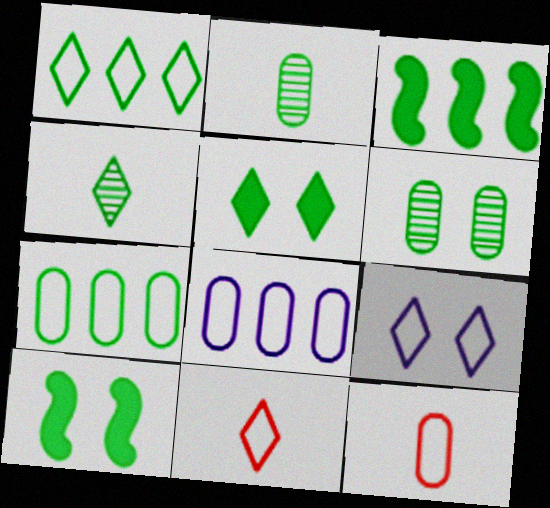[[1, 2, 10], 
[1, 4, 5], 
[1, 9, 11], 
[4, 7, 10]]